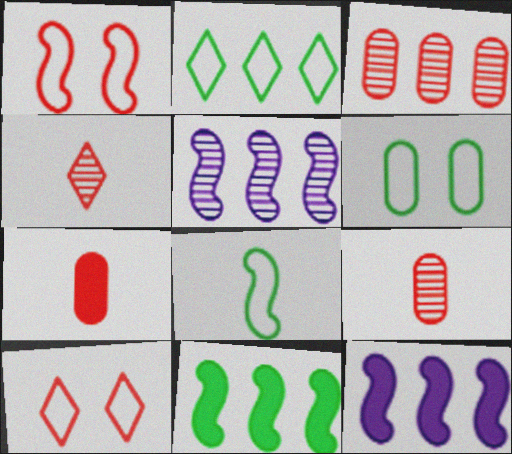[[2, 3, 12], 
[2, 6, 8], 
[4, 6, 12]]